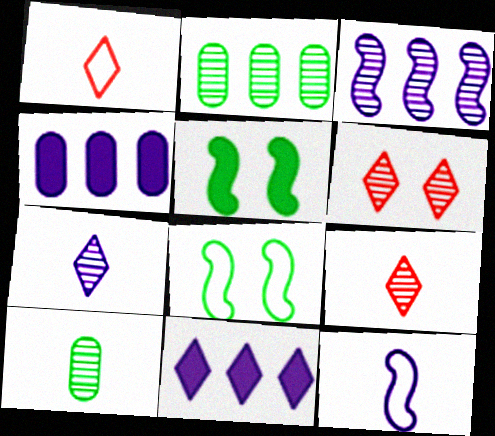[[3, 6, 10], 
[4, 8, 9]]